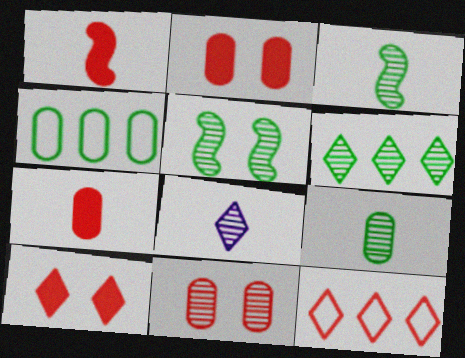[[1, 11, 12], 
[5, 6, 9]]